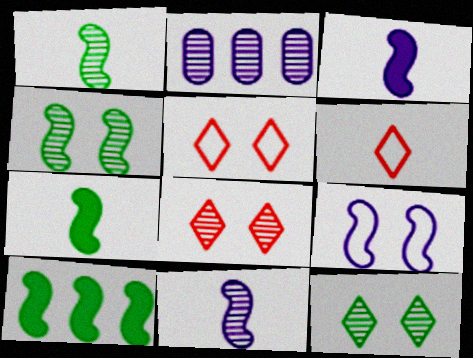[[1, 2, 8], 
[2, 5, 7]]